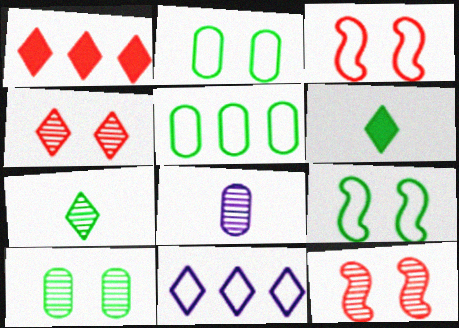[[1, 8, 9], 
[4, 6, 11]]